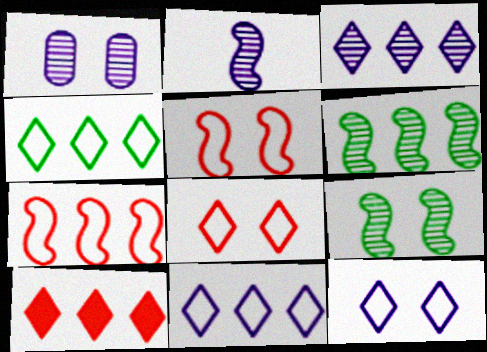[[1, 2, 3], 
[3, 4, 10]]